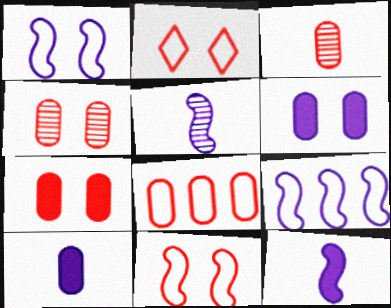[[3, 7, 8]]